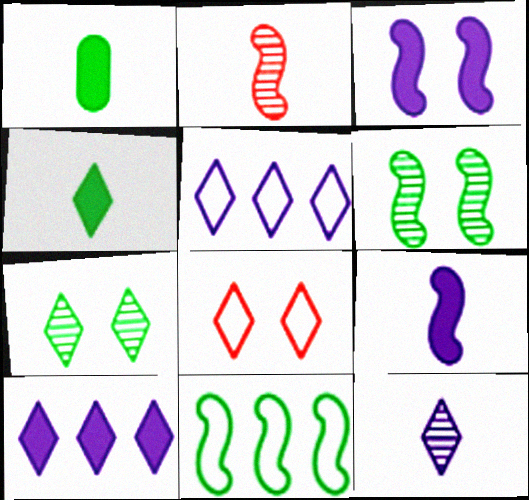[[1, 7, 11], 
[2, 3, 11]]